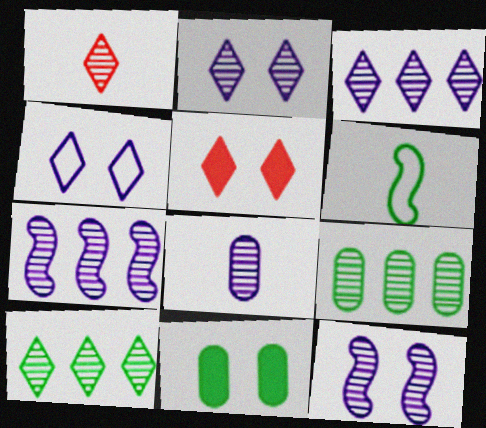[[1, 2, 10], 
[1, 9, 12], 
[2, 7, 8], 
[3, 8, 12], 
[6, 10, 11]]